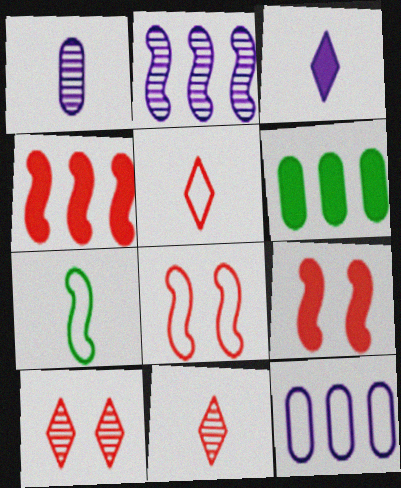[[2, 7, 9], 
[3, 6, 9]]